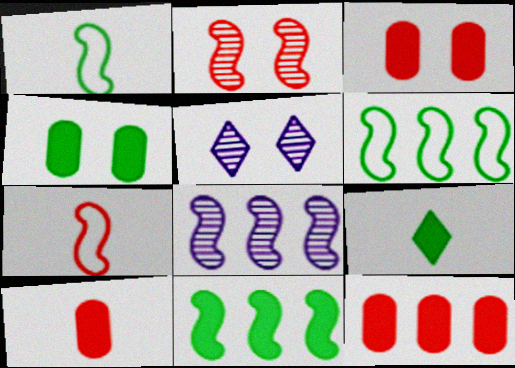[[1, 5, 12], 
[3, 10, 12], 
[4, 9, 11], 
[5, 6, 10]]